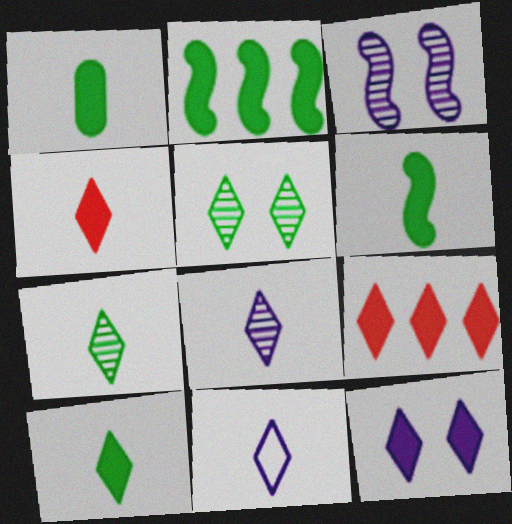[[1, 6, 10], 
[4, 7, 11], 
[5, 9, 11], 
[9, 10, 12]]